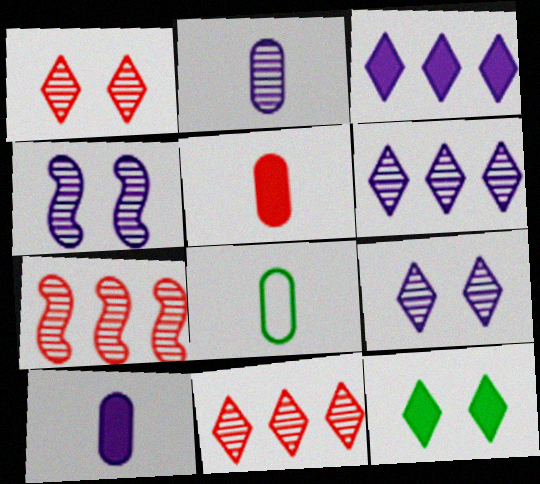[[2, 4, 6], 
[2, 5, 8]]